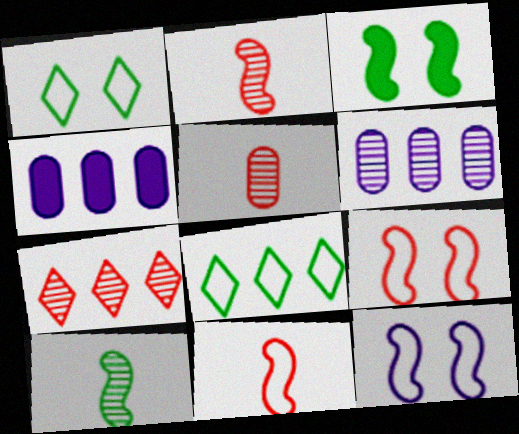[[1, 2, 4]]